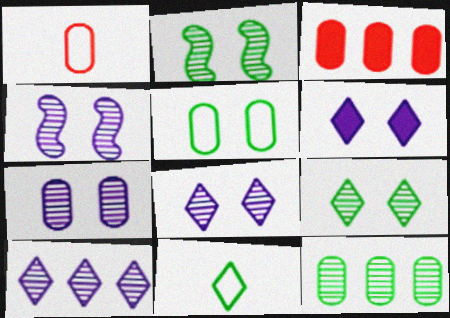[[3, 4, 11], 
[4, 7, 8]]